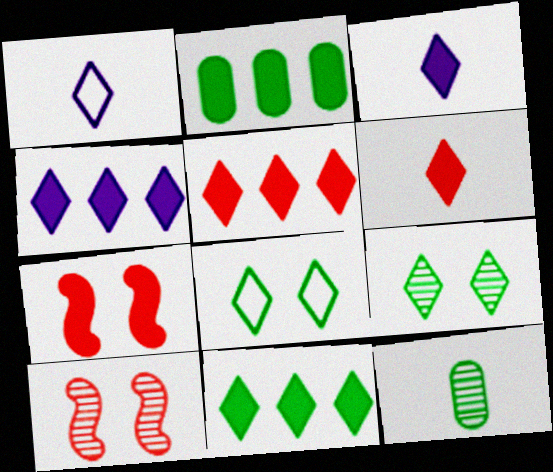[[1, 2, 10], 
[1, 5, 9], 
[2, 3, 7], 
[4, 5, 11]]